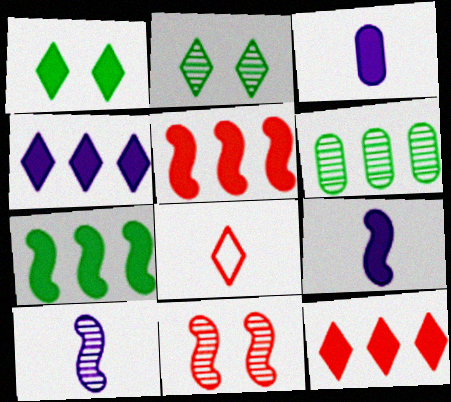[[1, 3, 5], 
[2, 4, 8]]